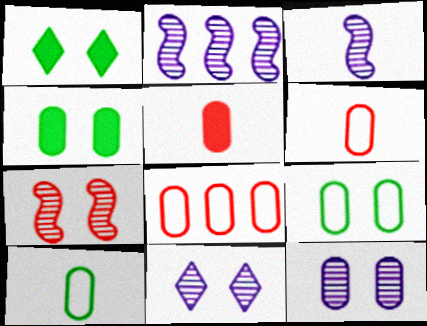[[1, 2, 6], 
[1, 3, 8]]